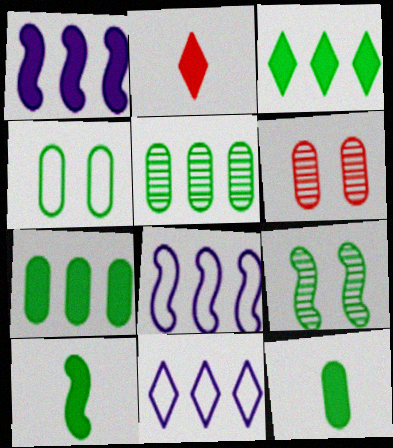[[4, 5, 12], 
[6, 10, 11]]